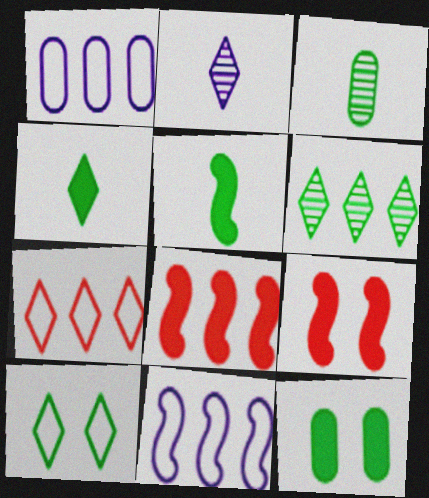[[1, 6, 8], 
[4, 6, 10]]